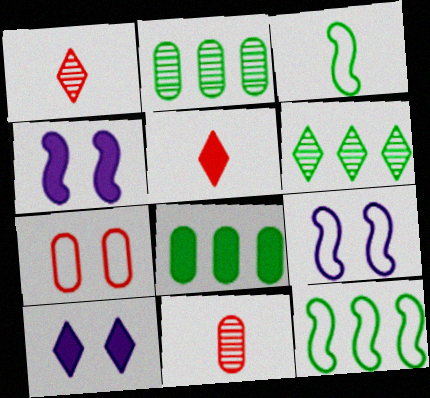[[1, 8, 9], 
[2, 5, 9], 
[4, 5, 8], 
[6, 8, 12], 
[10, 11, 12]]